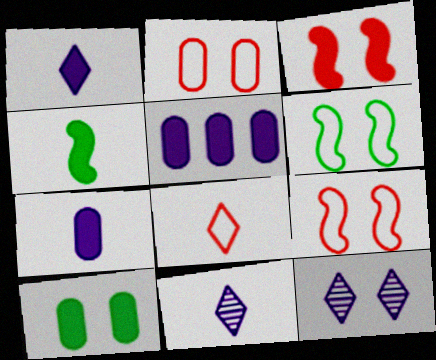[[9, 10, 12]]